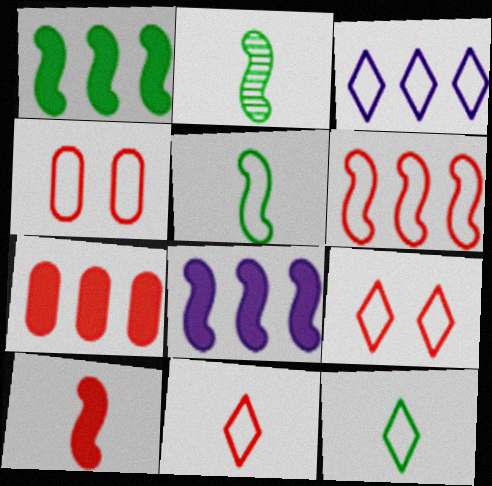[[3, 4, 5], 
[3, 9, 12], 
[4, 6, 11]]